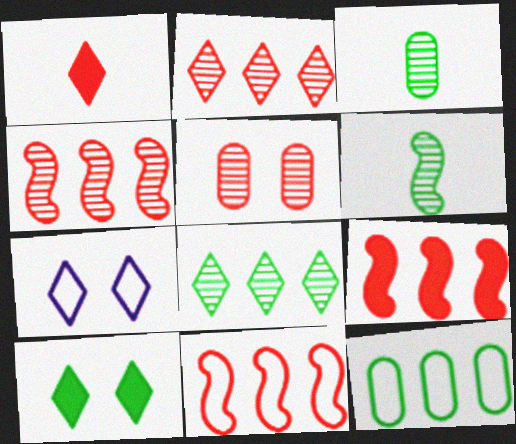[[1, 5, 11], 
[1, 7, 8], 
[3, 7, 9], 
[4, 9, 11], 
[6, 10, 12]]